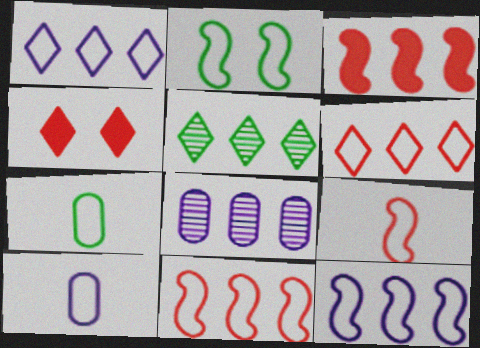[[2, 6, 10], 
[2, 9, 12]]